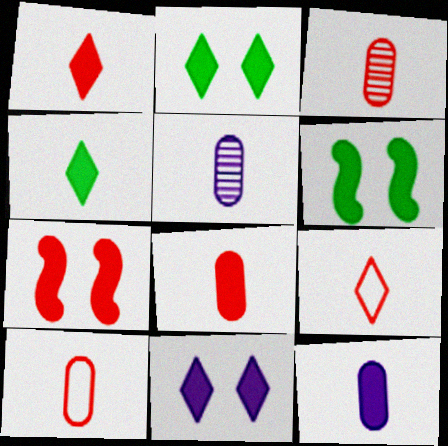[[3, 8, 10]]